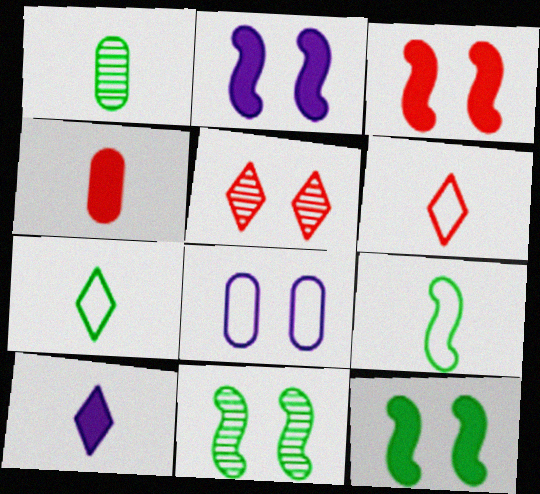[[2, 3, 12], 
[5, 8, 12]]